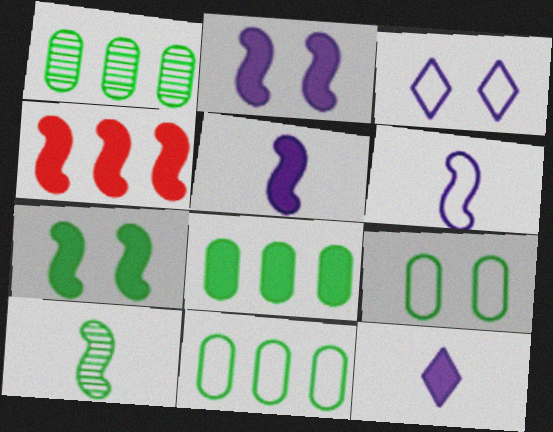[[1, 8, 11], 
[4, 5, 7]]